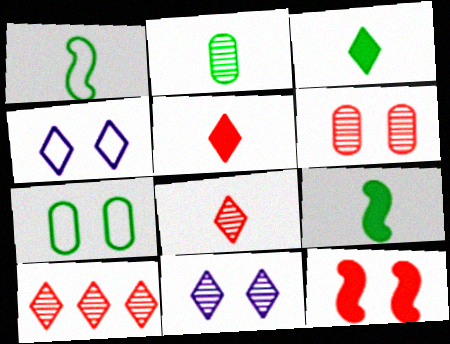[[1, 2, 3], 
[3, 4, 10], 
[7, 11, 12]]